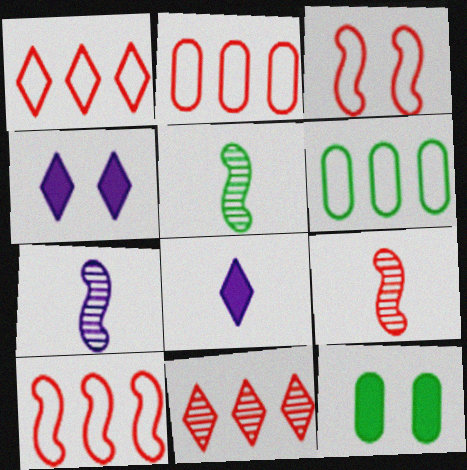[[1, 2, 10], 
[1, 7, 12], 
[2, 4, 5], 
[4, 6, 9], 
[5, 7, 9]]